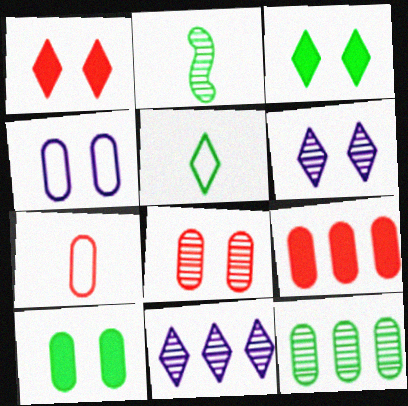[[1, 5, 11], 
[2, 8, 11], 
[4, 8, 10], 
[7, 8, 9]]